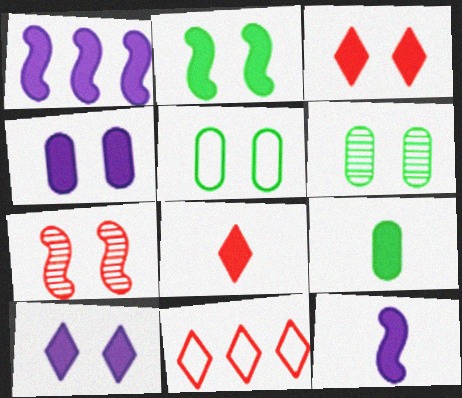[[1, 3, 9], 
[2, 3, 4], 
[5, 7, 10], 
[6, 11, 12], 
[8, 9, 12]]